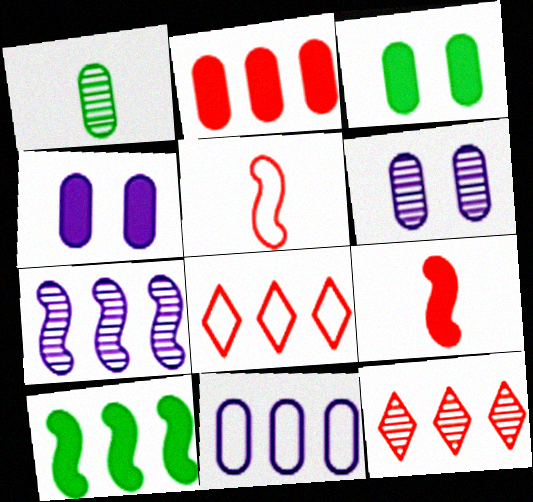[[10, 11, 12]]